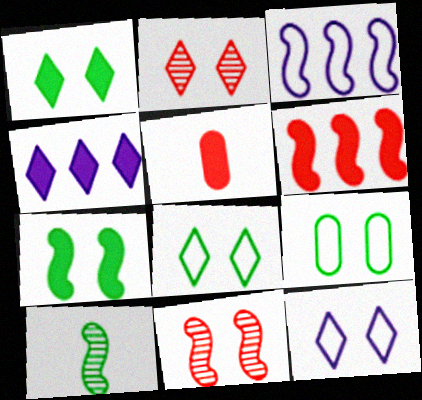[[1, 2, 12], 
[4, 5, 7]]